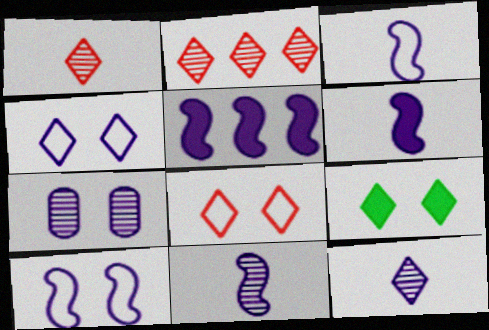[[3, 6, 11], 
[5, 10, 11]]